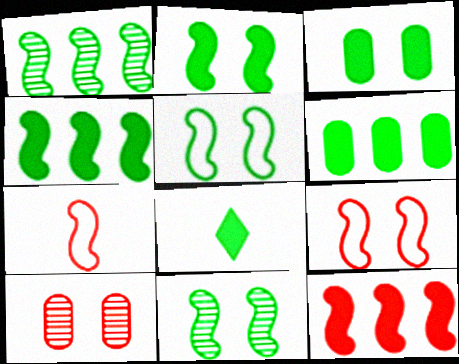[[2, 5, 11], 
[2, 6, 8], 
[3, 4, 8]]